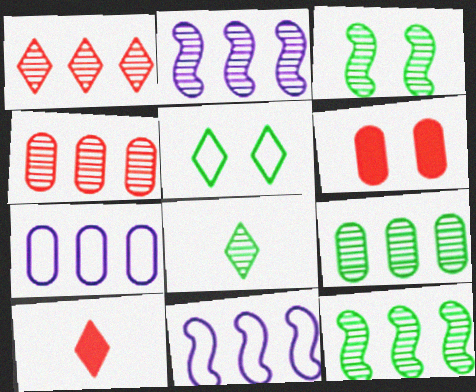[[1, 2, 9], 
[3, 7, 10], 
[3, 8, 9], 
[6, 8, 11]]